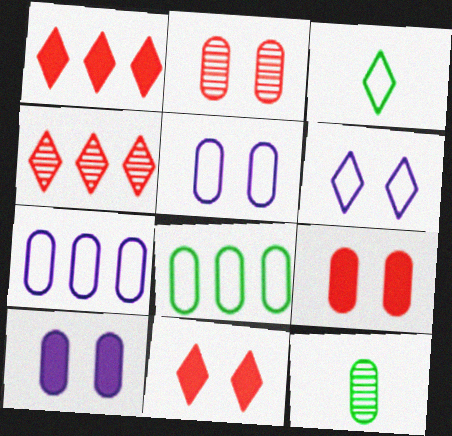[[7, 9, 12]]